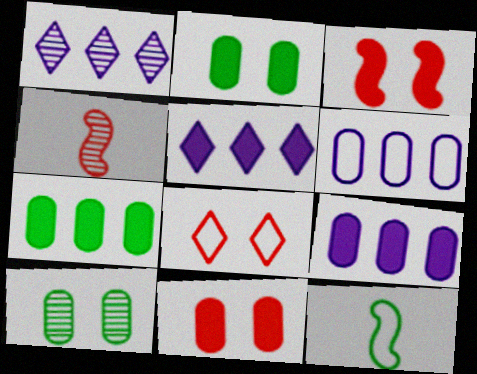[[1, 4, 10], 
[1, 11, 12], 
[6, 8, 12]]